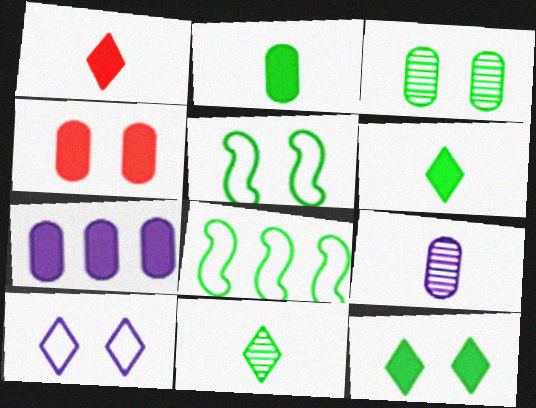[[2, 4, 7], 
[3, 5, 12], 
[3, 6, 8]]